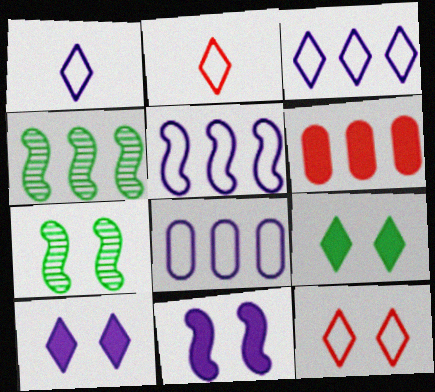[[1, 6, 7], 
[3, 4, 6], 
[3, 5, 8]]